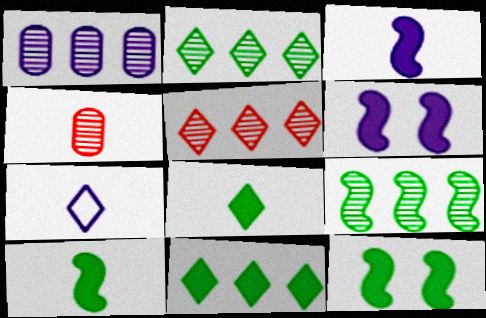[[1, 5, 9], 
[1, 6, 7], 
[4, 7, 10]]